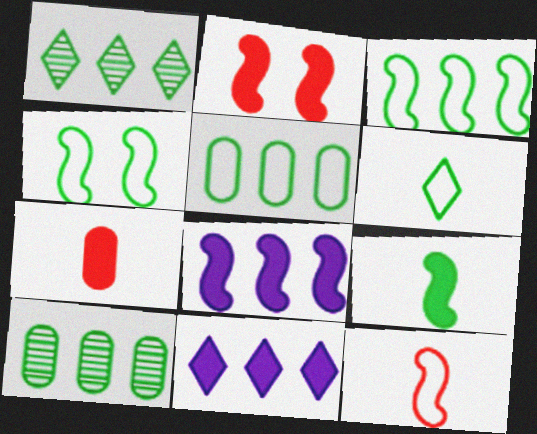[[2, 8, 9], 
[4, 5, 6]]